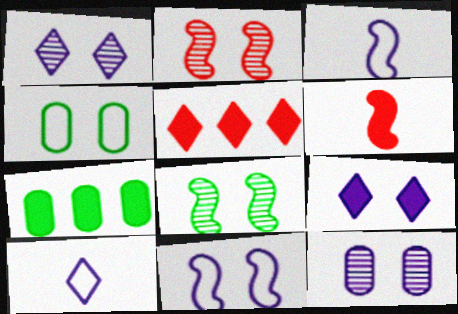[[2, 4, 9], 
[2, 7, 10], 
[6, 7, 9], 
[9, 11, 12]]